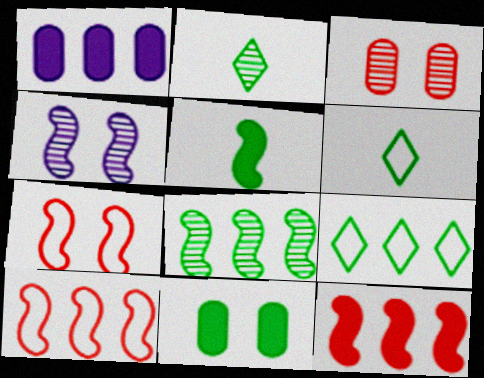[[1, 2, 7], 
[4, 5, 10], 
[6, 8, 11]]